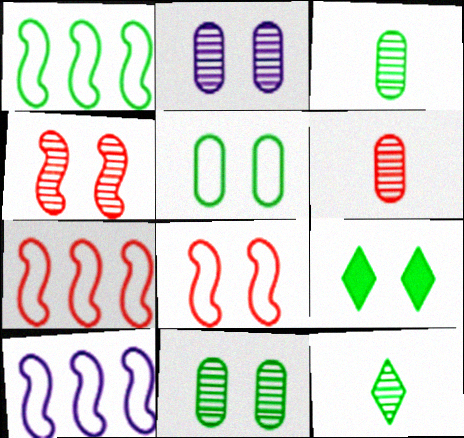[[1, 3, 9], 
[1, 7, 10], 
[2, 8, 9], 
[6, 9, 10]]